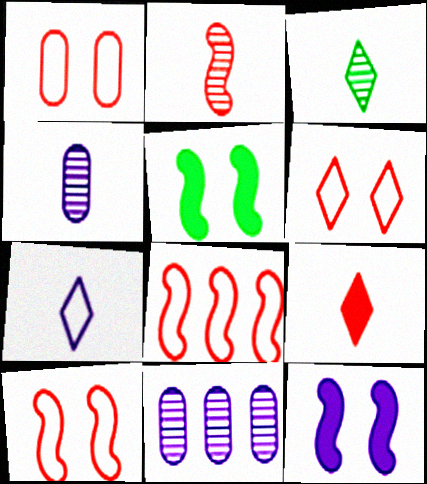[[1, 6, 10], 
[2, 3, 4], 
[3, 7, 9], 
[7, 11, 12]]